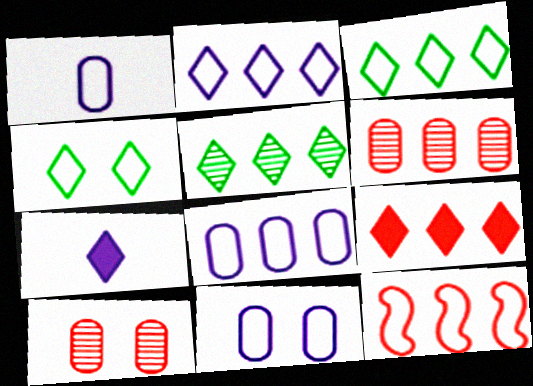[[1, 4, 12], 
[1, 8, 11], 
[2, 5, 9], 
[3, 8, 12], 
[6, 9, 12]]